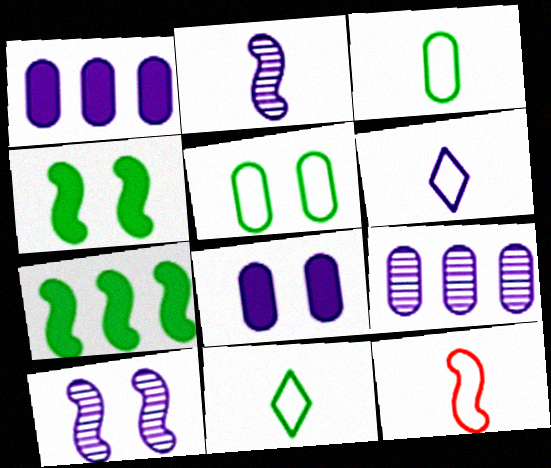[[1, 6, 10], 
[3, 6, 12], 
[7, 10, 12]]